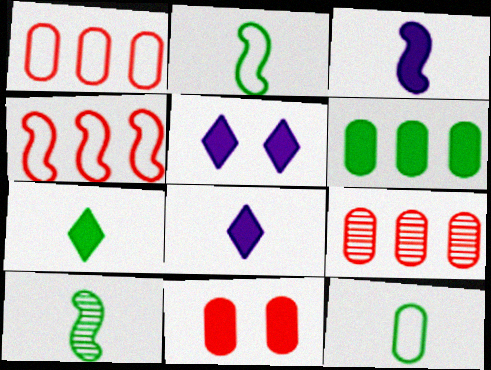[[1, 5, 10], 
[2, 5, 9], 
[7, 10, 12]]